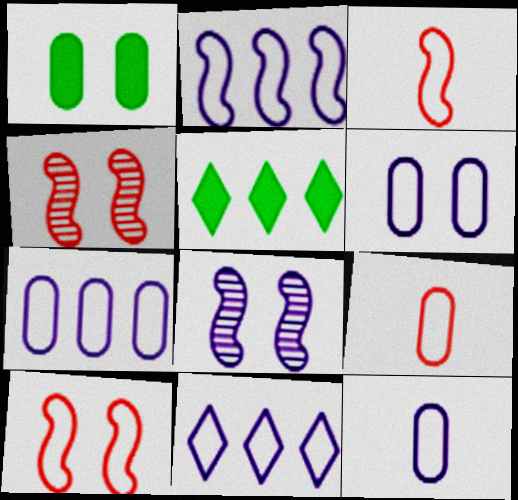[[2, 7, 11], 
[4, 5, 12], 
[5, 8, 9], 
[6, 7, 12]]